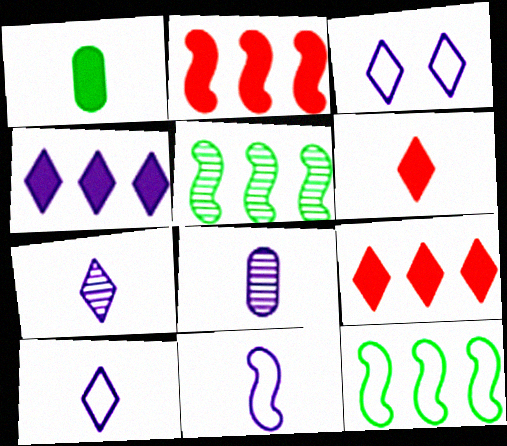[[3, 4, 7]]